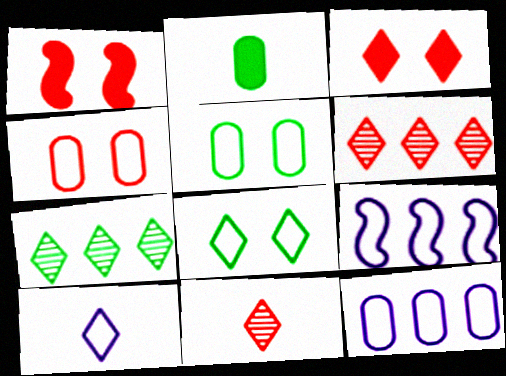[[3, 7, 10]]